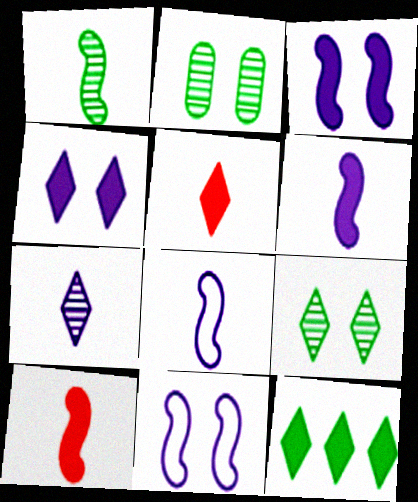[[1, 8, 10], 
[4, 5, 12]]